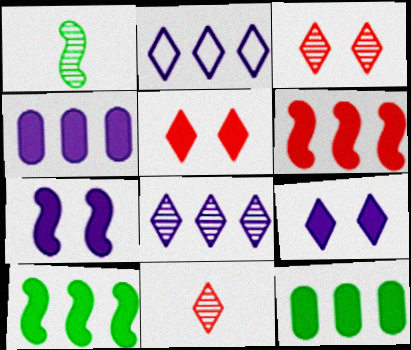[]